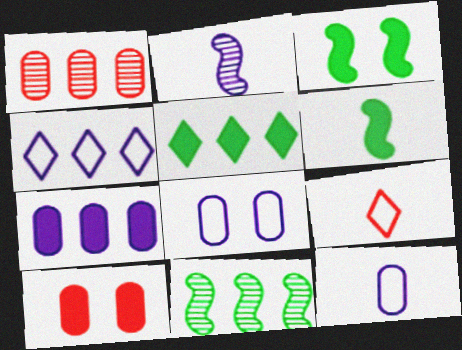[]